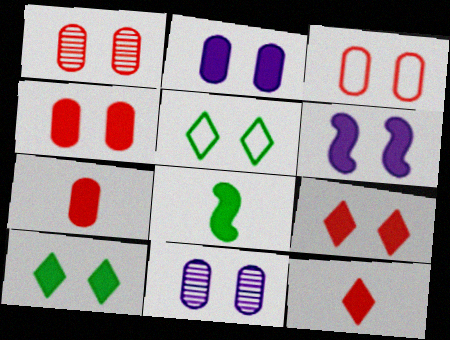[[1, 3, 4], 
[1, 5, 6], 
[4, 6, 10]]